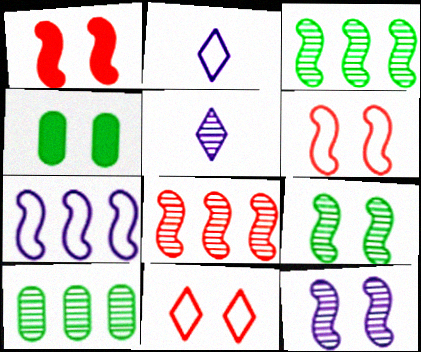[[1, 2, 10], 
[2, 4, 8], 
[4, 11, 12]]